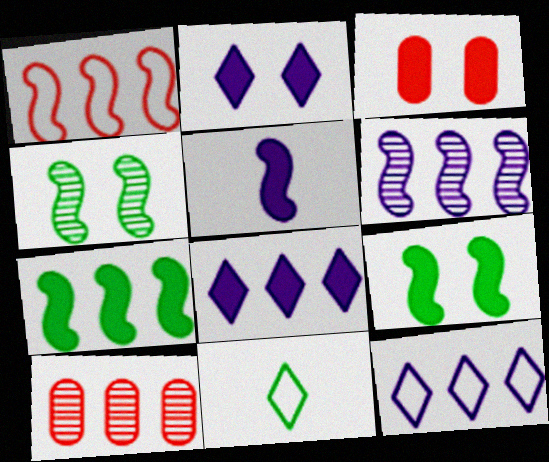[[1, 4, 5], 
[1, 6, 7], 
[2, 3, 9], 
[3, 6, 11], 
[7, 10, 12]]